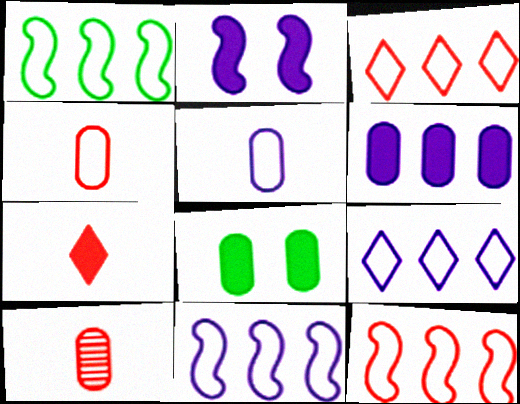[[1, 11, 12]]